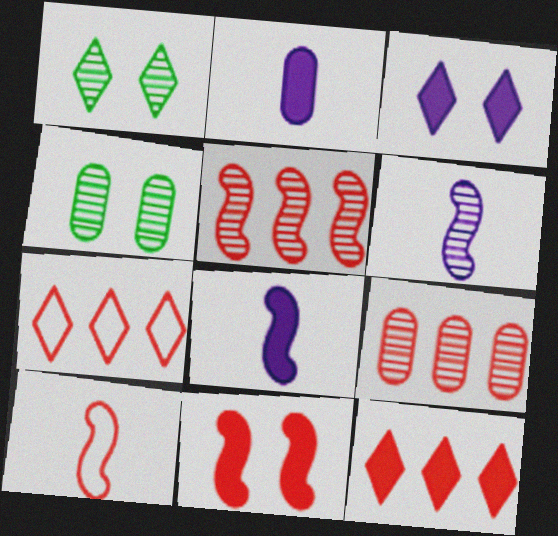[[1, 6, 9], 
[4, 7, 8], 
[5, 10, 11]]